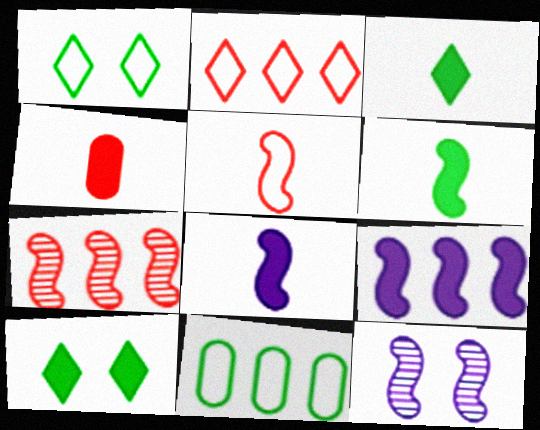[[3, 4, 8], 
[4, 9, 10]]